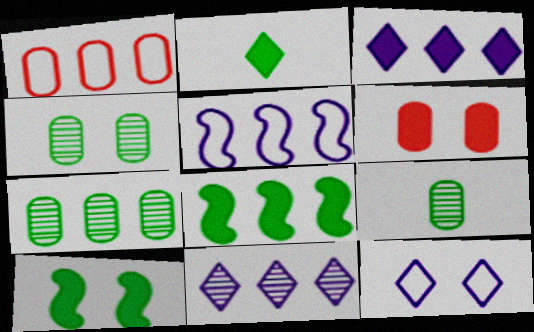[[1, 8, 11], 
[4, 7, 9]]